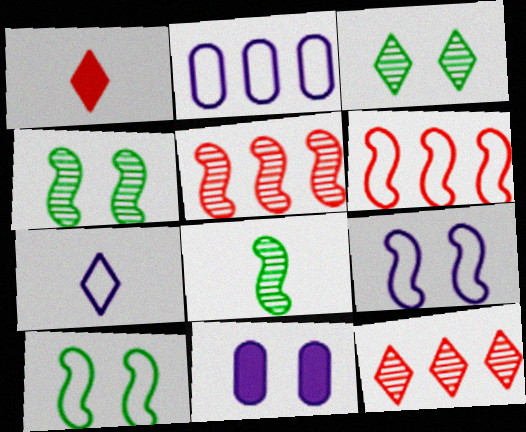[[1, 2, 4], 
[2, 7, 9]]